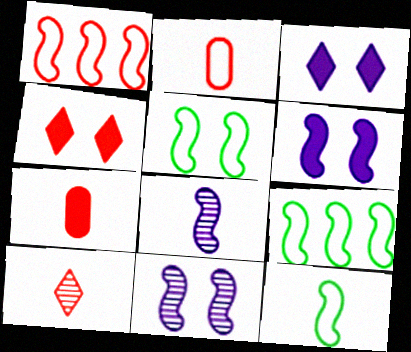[[5, 9, 12]]